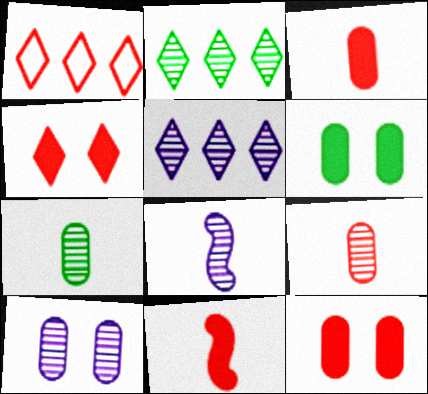[[1, 6, 8], 
[5, 8, 10]]